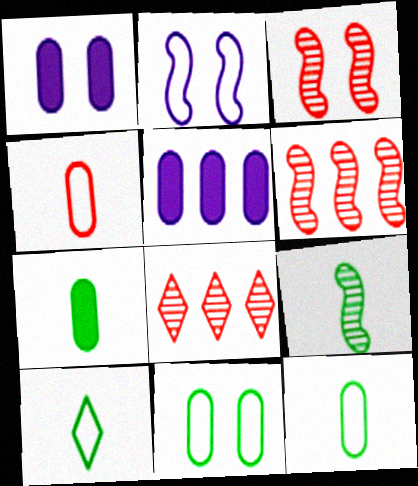[[1, 6, 10], 
[2, 7, 8], 
[3, 5, 10], 
[7, 9, 10]]